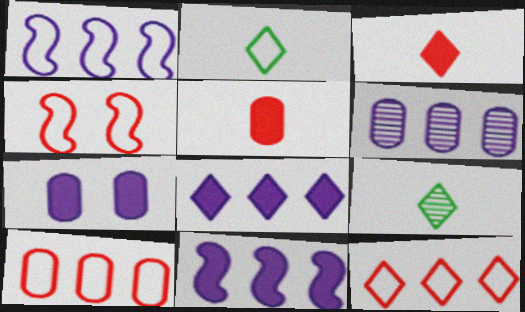[[1, 6, 8]]